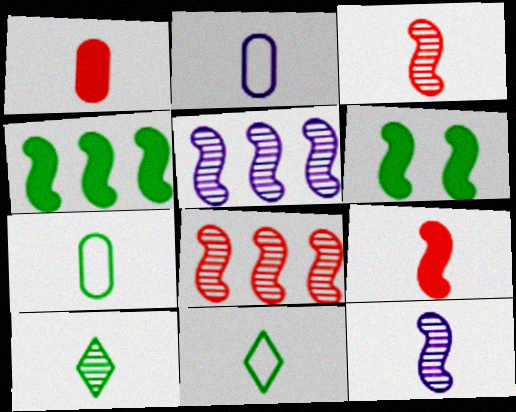[[1, 11, 12], 
[2, 9, 10]]